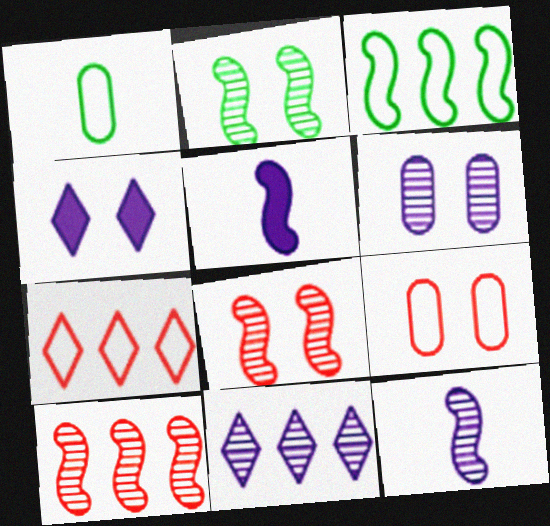[[1, 4, 10], 
[2, 4, 9], 
[2, 10, 12], 
[3, 5, 8], 
[6, 11, 12]]